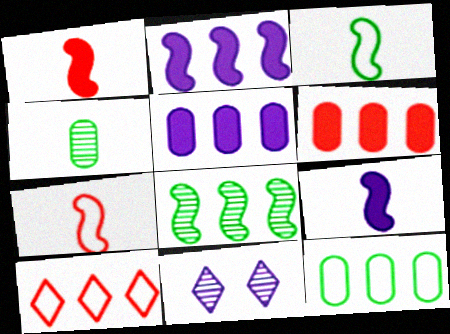[[1, 11, 12], 
[3, 6, 11], 
[5, 8, 10]]